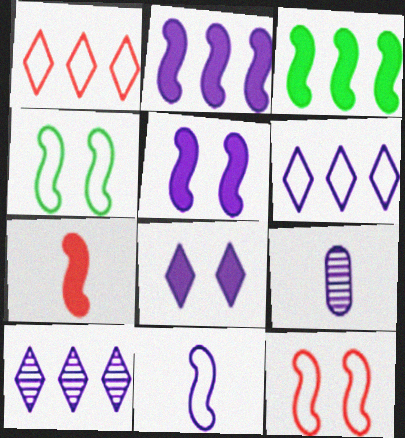[[3, 5, 7], 
[5, 6, 9]]